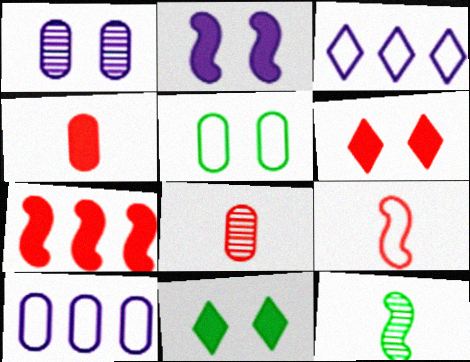[[3, 5, 9], 
[4, 6, 7], 
[6, 10, 12]]